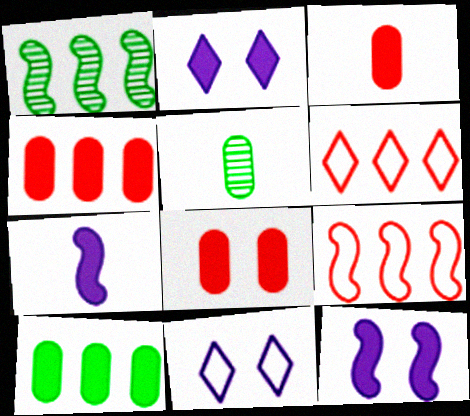[[1, 3, 11], 
[2, 5, 9], 
[3, 4, 8], 
[5, 6, 12]]